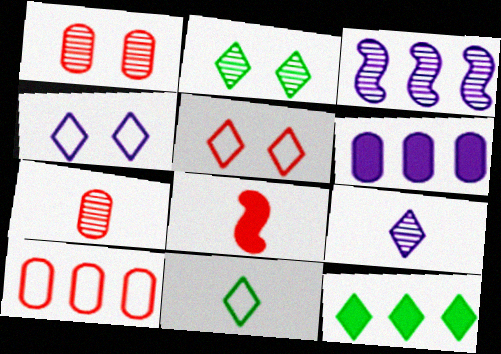[[2, 3, 7], 
[2, 11, 12], 
[3, 10, 12], 
[5, 9, 12]]